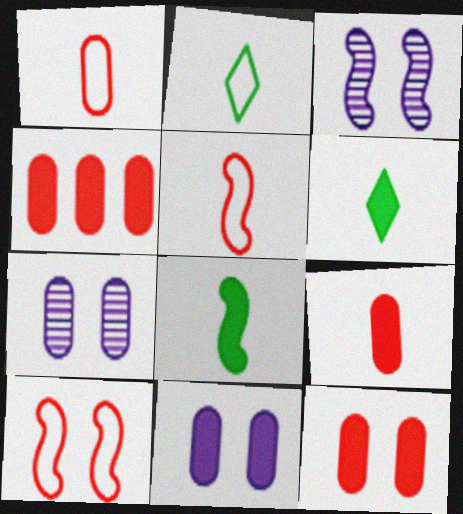[[2, 3, 4], 
[4, 9, 12]]